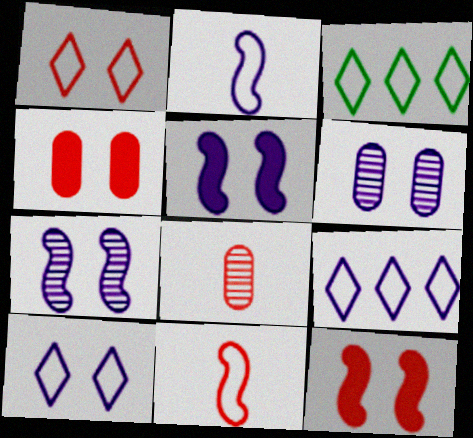[[3, 5, 8], 
[5, 6, 10]]